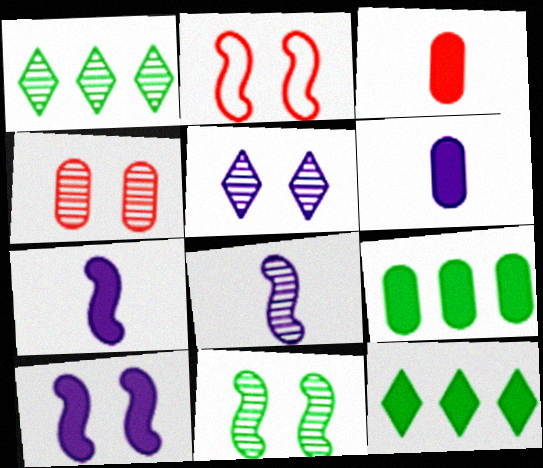[[1, 2, 6], 
[1, 4, 8], 
[2, 10, 11], 
[3, 10, 12], 
[4, 5, 11]]